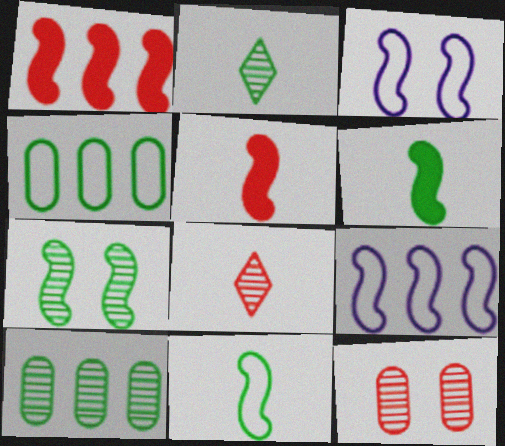[[2, 7, 10], 
[5, 7, 9]]